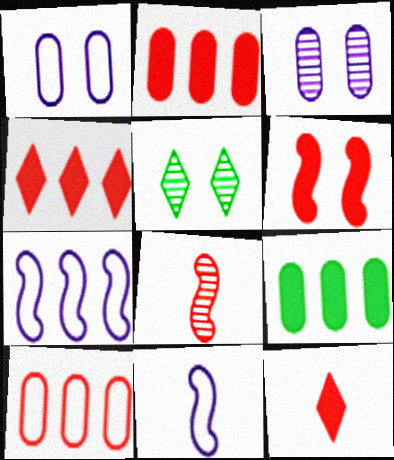[[1, 5, 6], 
[2, 5, 11], 
[2, 6, 12]]